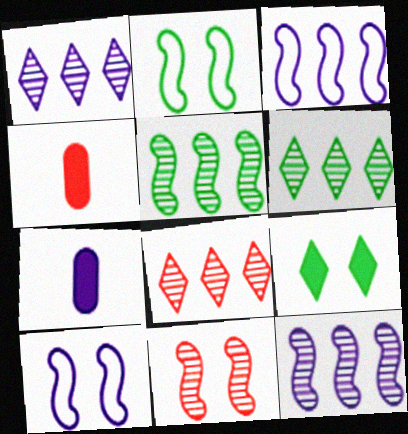[[1, 2, 4], 
[1, 6, 8], 
[1, 7, 10], 
[2, 7, 8], 
[4, 6, 10]]